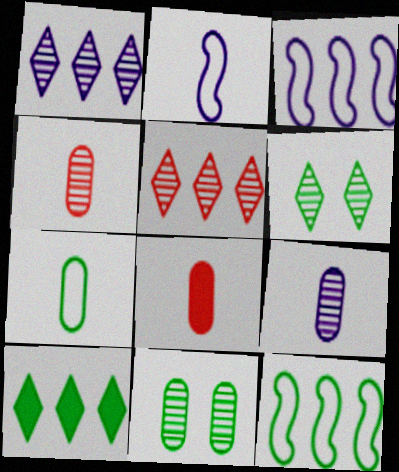[[3, 6, 8], 
[7, 8, 9]]